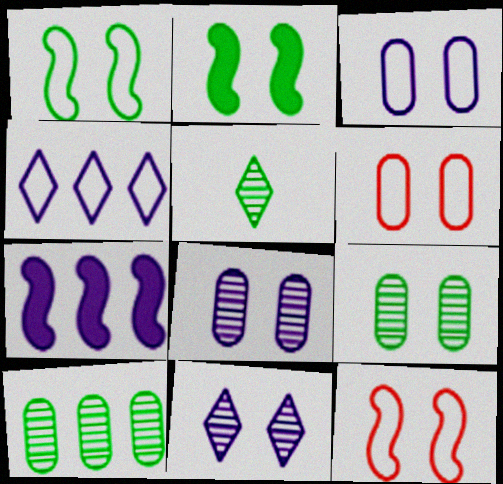[[2, 6, 11], 
[5, 6, 7]]